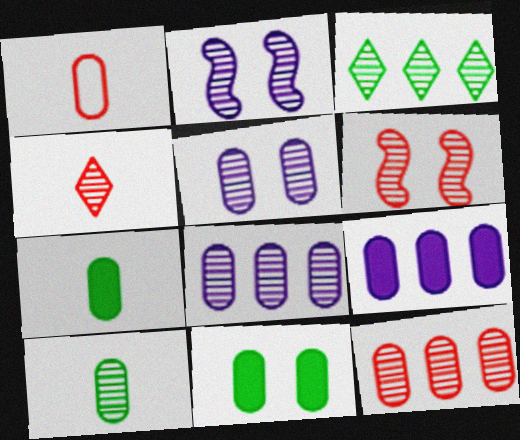[[1, 8, 11], 
[4, 6, 12], 
[5, 10, 12]]